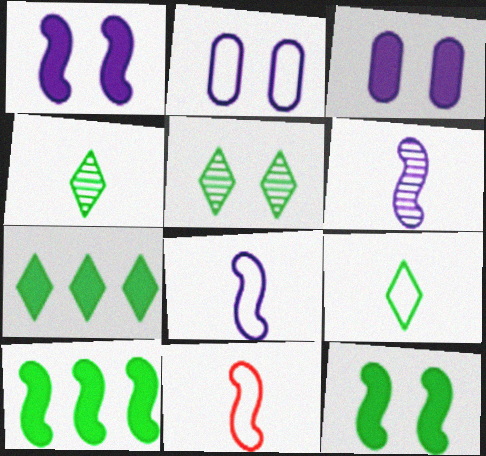[[5, 7, 9]]